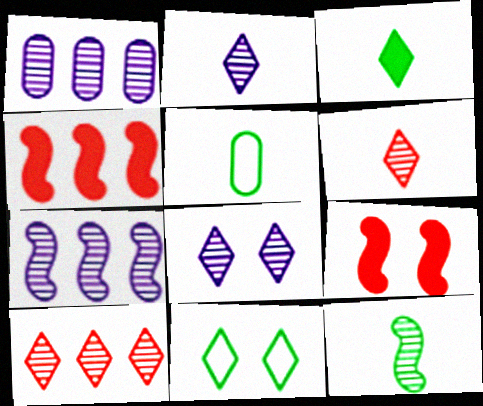[[3, 5, 12], 
[4, 5, 8]]